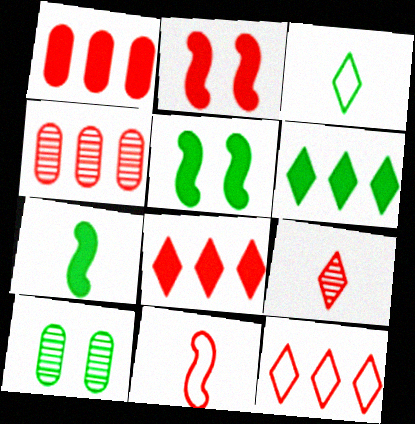[]